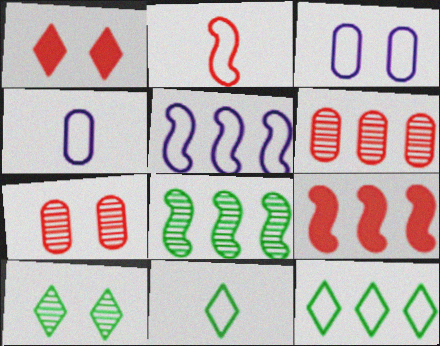[[1, 2, 6], 
[1, 4, 8], 
[2, 3, 12], 
[2, 4, 11], 
[4, 9, 10], 
[5, 8, 9]]